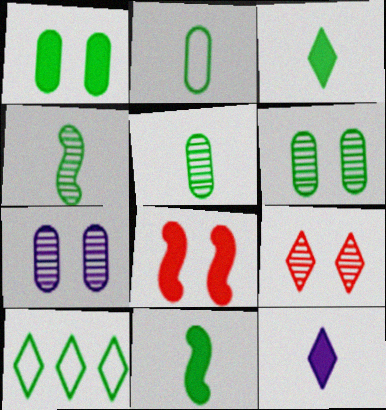[[1, 4, 10], 
[2, 3, 4], 
[6, 10, 11], 
[9, 10, 12]]